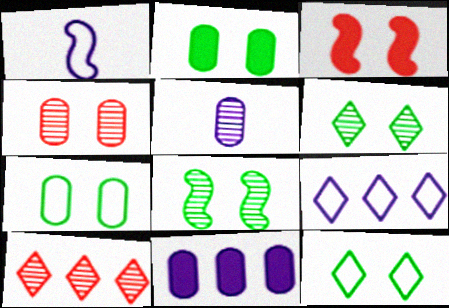[[1, 2, 10], 
[2, 8, 12], 
[5, 8, 10]]